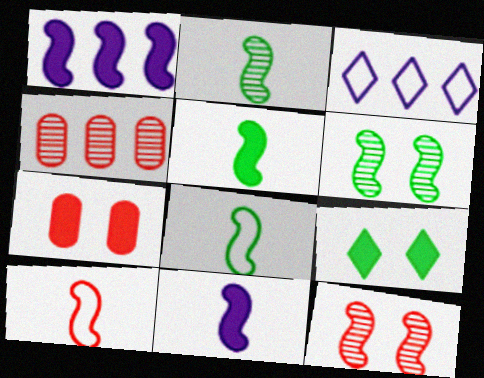[[1, 6, 10], 
[1, 8, 12], 
[2, 3, 7], 
[2, 5, 8], 
[2, 10, 11]]